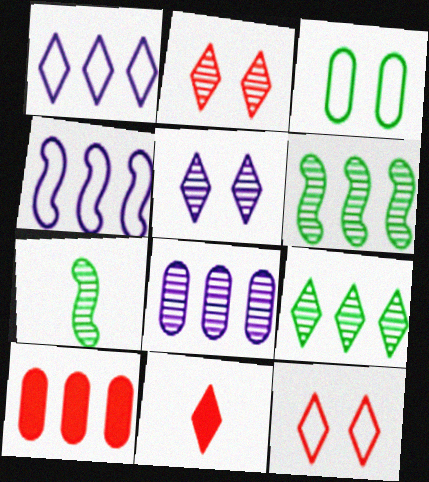[[1, 6, 10], 
[2, 7, 8], 
[4, 9, 10]]